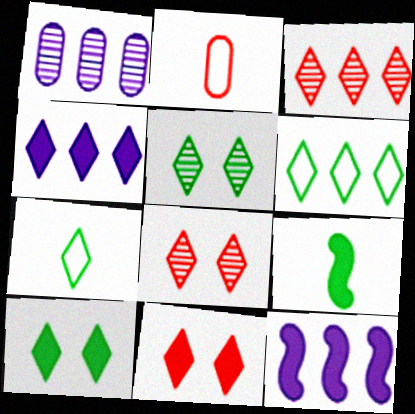[[2, 5, 12], 
[3, 4, 6], 
[4, 7, 8]]